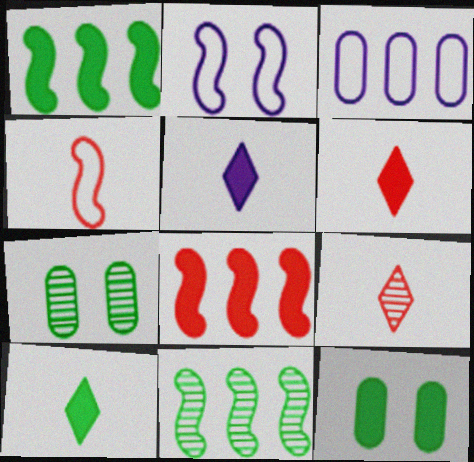[[1, 10, 12], 
[5, 6, 10], 
[5, 8, 12]]